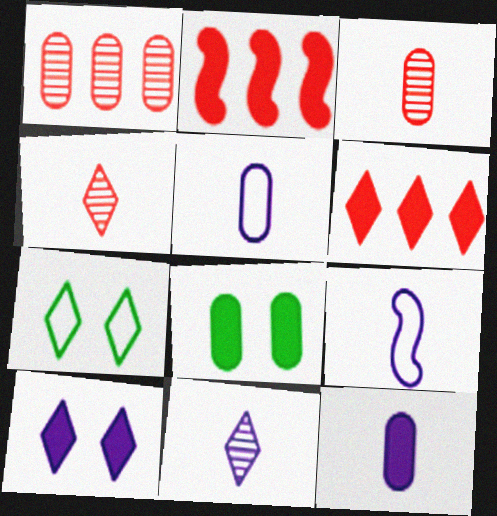[[1, 5, 8], 
[6, 7, 11], 
[9, 11, 12]]